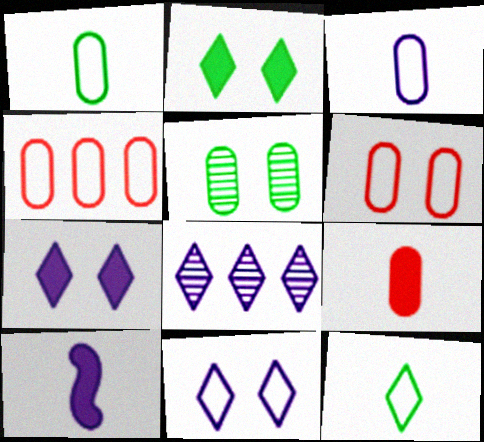[]